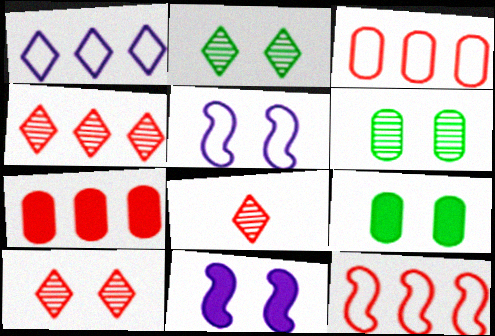[[4, 7, 12], 
[4, 8, 10], 
[5, 9, 10]]